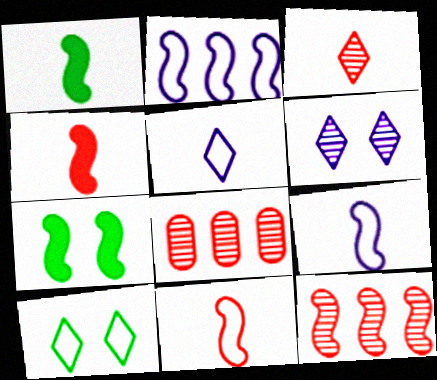[[5, 7, 8], 
[7, 9, 12]]